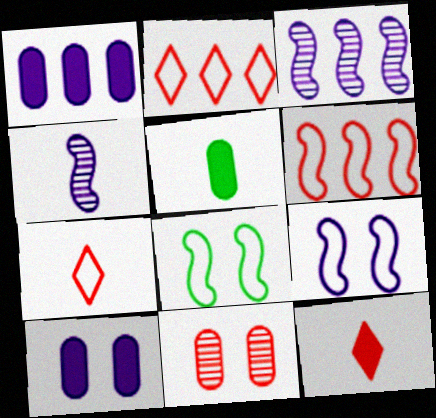[[4, 5, 7], 
[6, 11, 12]]